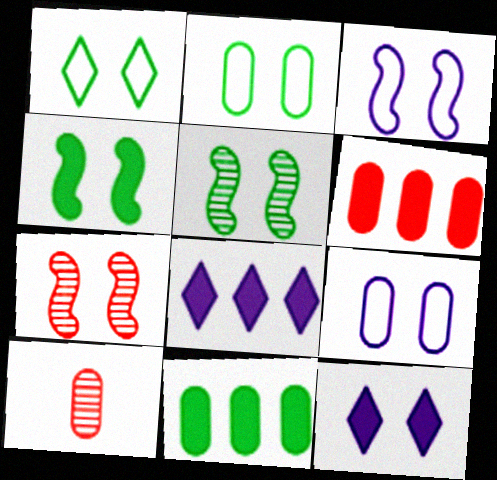[[2, 7, 12], 
[3, 4, 7], 
[9, 10, 11]]